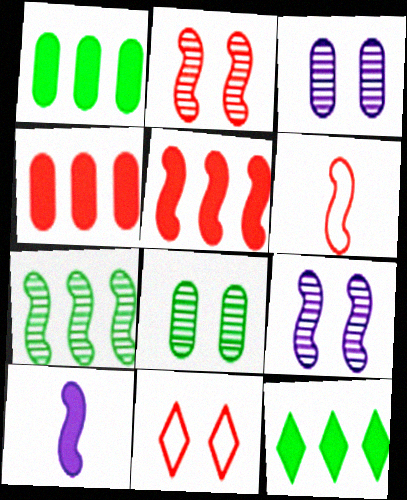[[2, 5, 6], 
[3, 6, 12]]